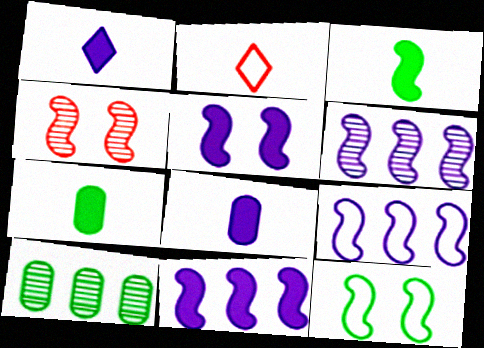[[2, 5, 10], 
[3, 4, 9], 
[4, 5, 12], 
[6, 9, 11]]